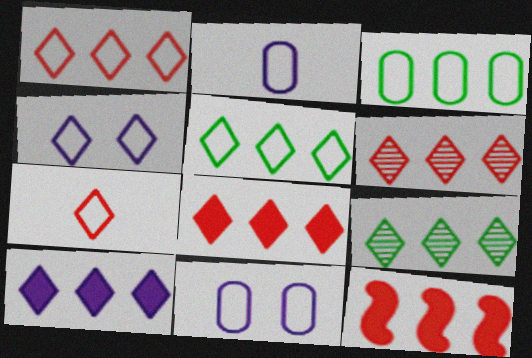[[1, 6, 8], 
[1, 9, 10], 
[4, 5, 7], 
[5, 6, 10]]